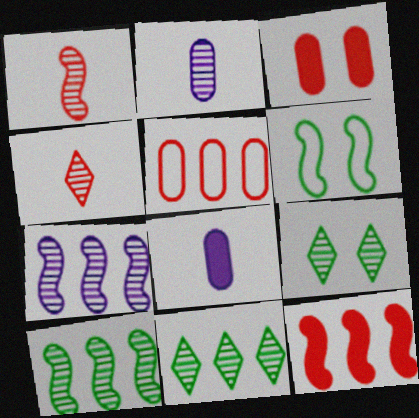[]